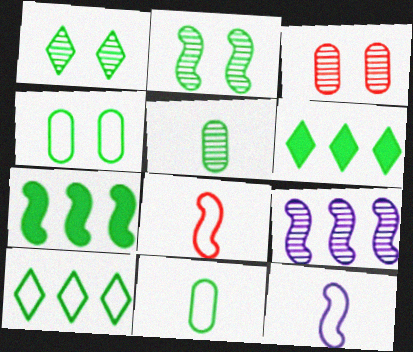[[1, 7, 11], 
[2, 6, 11], 
[3, 6, 12]]